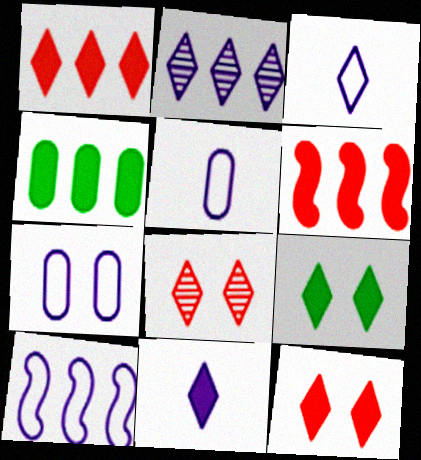[[1, 9, 11], 
[3, 7, 10]]